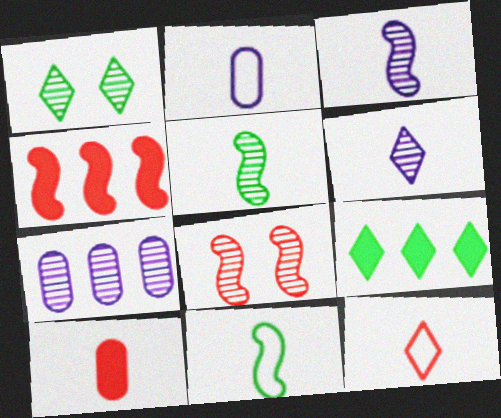[[1, 2, 4], 
[2, 8, 9], 
[2, 11, 12], 
[6, 10, 11]]